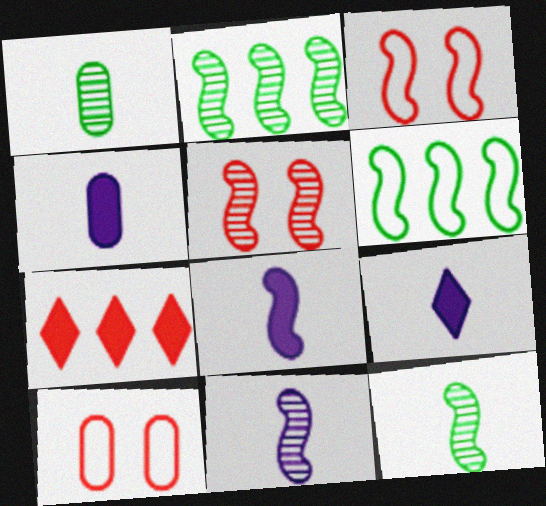[[2, 3, 8], 
[2, 5, 11], 
[2, 9, 10], 
[4, 8, 9], 
[5, 6, 8]]